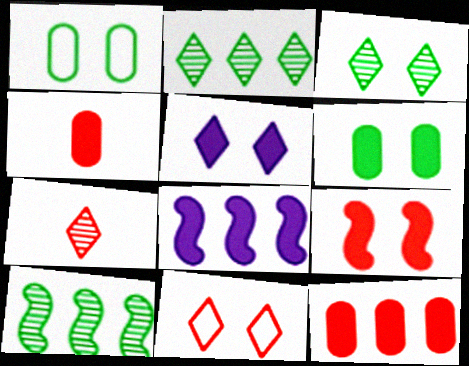[[1, 7, 8], 
[3, 5, 11], 
[5, 6, 9]]